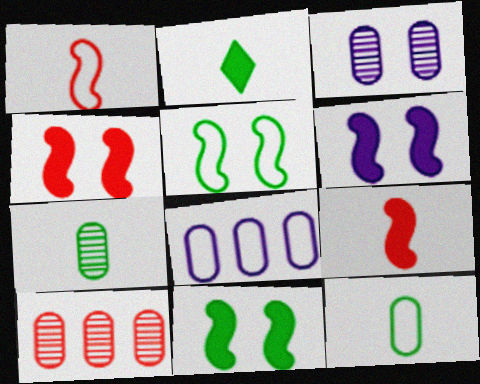[[3, 7, 10], 
[4, 6, 11]]